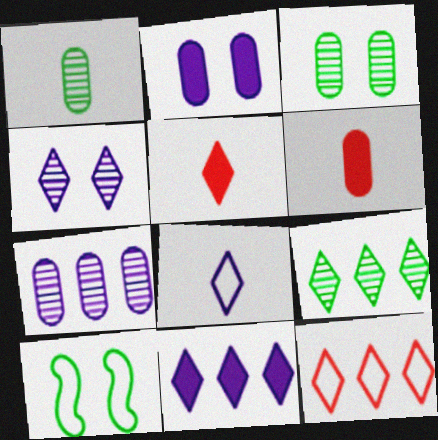[[4, 8, 11], 
[5, 7, 10], 
[9, 11, 12]]